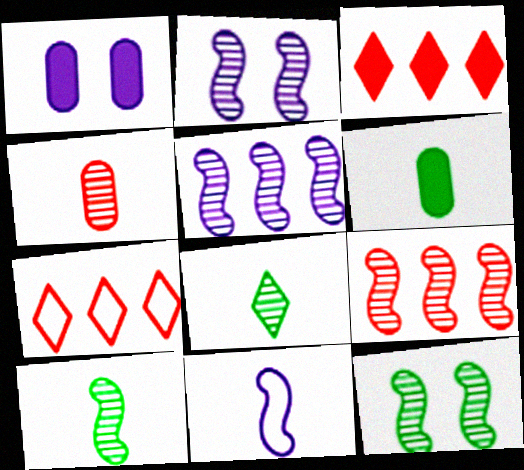[[1, 7, 10], 
[2, 6, 7], 
[2, 9, 10]]